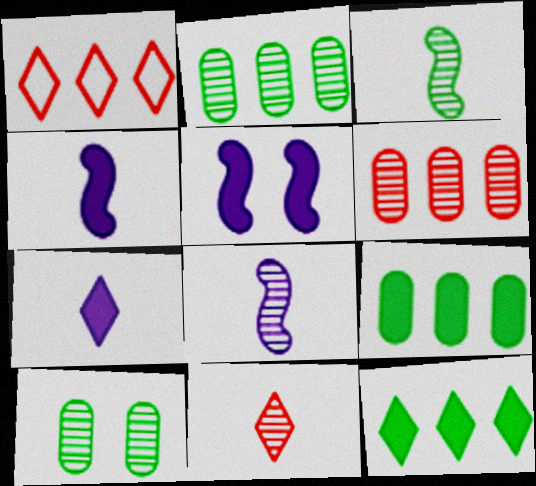[[1, 4, 10]]